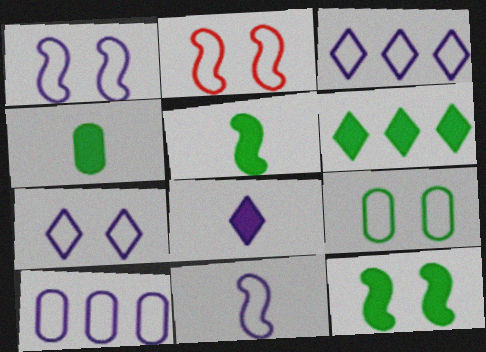[[2, 7, 9], 
[4, 6, 12], 
[7, 10, 11]]